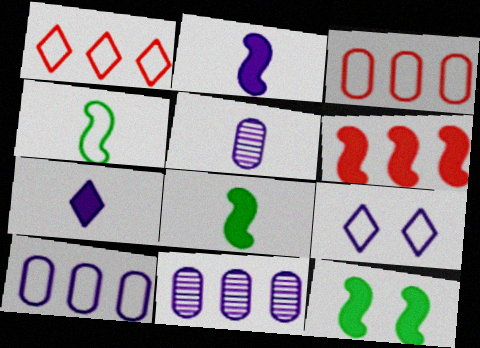[[1, 5, 12], 
[2, 6, 12], 
[2, 9, 11], 
[3, 4, 9]]